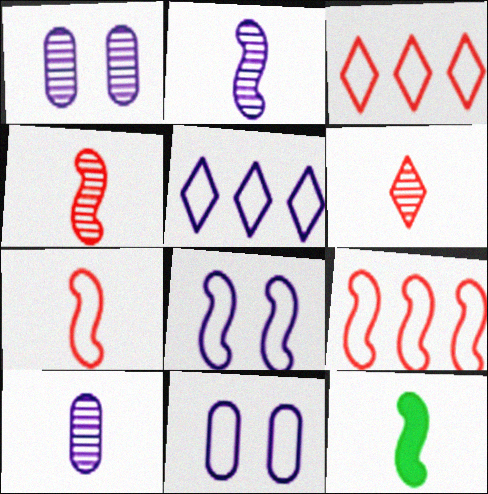[[1, 3, 12], 
[2, 7, 12]]